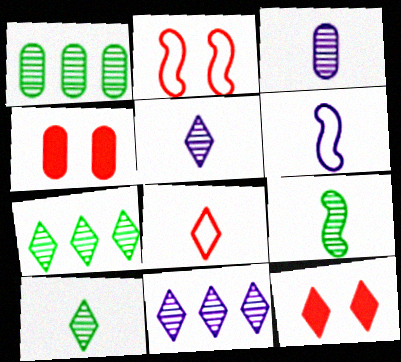[[1, 6, 12], 
[4, 6, 7]]